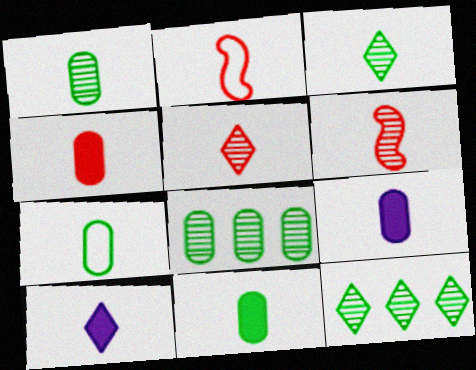[[1, 2, 10], 
[1, 7, 11], 
[2, 3, 9], 
[2, 4, 5], 
[4, 9, 11], 
[6, 7, 10]]